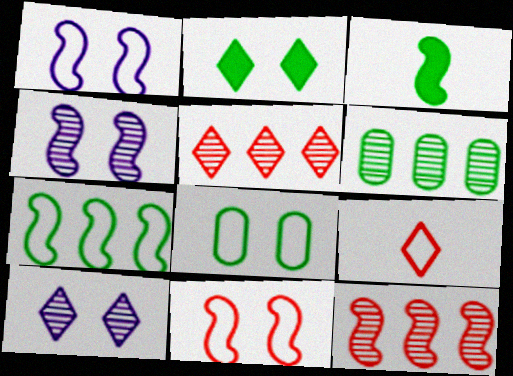[[1, 3, 12]]